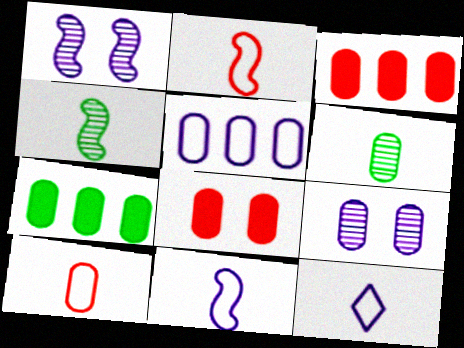[[5, 6, 8], 
[7, 9, 10]]